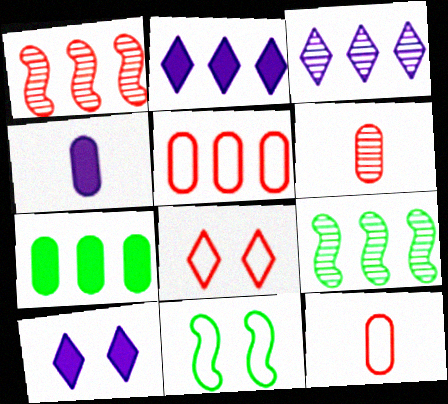[[2, 5, 9], 
[2, 6, 11], 
[4, 8, 9], 
[9, 10, 12]]